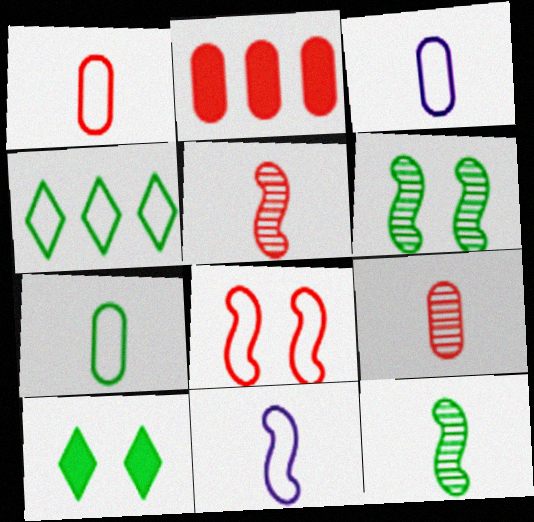[[1, 3, 7], 
[3, 4, 8]]